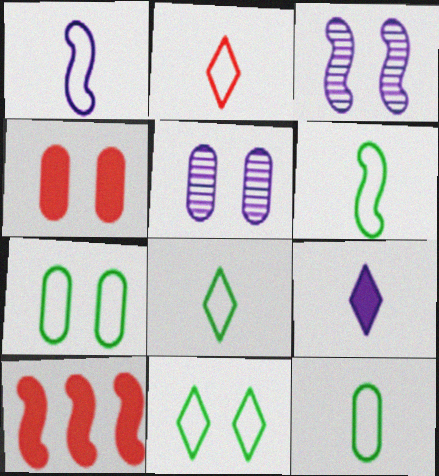[[1, 2, 12], 
[3, 4, 11], 
[3, 6, 10], 
[4, 5, 7], 
[5, 8, 10], 
[6, 8, 12]]